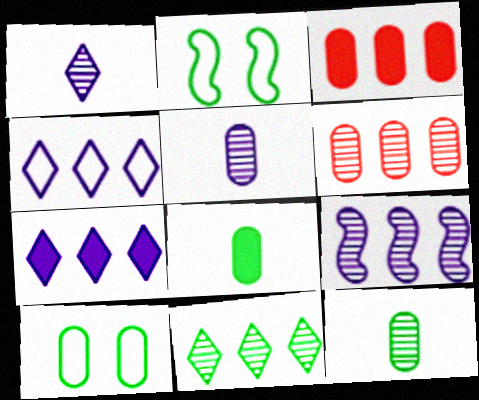[[1, 2, 3], 
[2, 8, 11], 
[3, 5, 10], 
[6, 9, 11]]